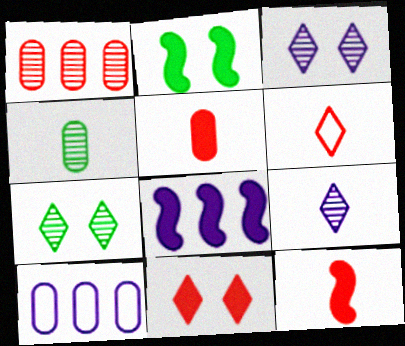[[2, 8, 12], 
[7, 10, 12]]